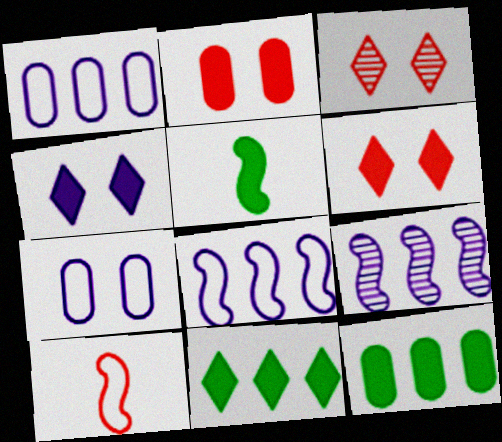[[1, 3, 5]]